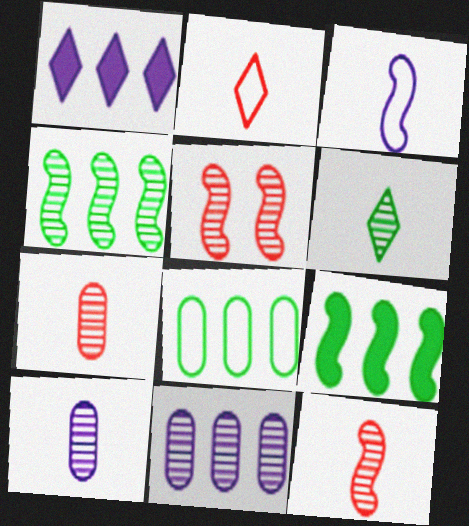[[3, 5, 9], 
[5, 6, 11], 
[6, 10, 12]]